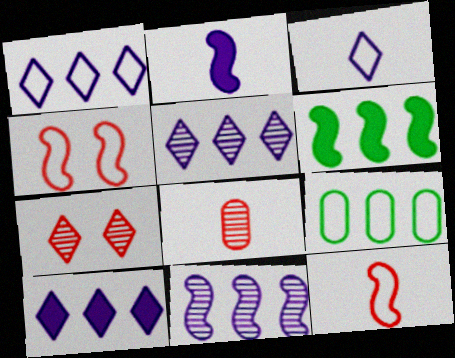[[1, 5, 10], 
[2, 7, 9], 
[3, 4, 9]]